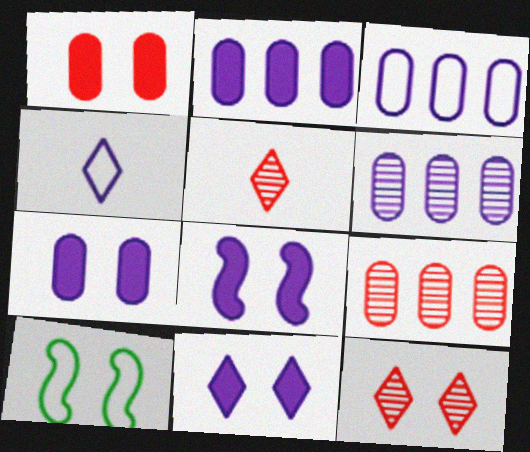[[2, 3, 6], 
[2, 5, 10], 
[4, 6, 8], 
[7, 8, 11], 
[7, 10, 12]]